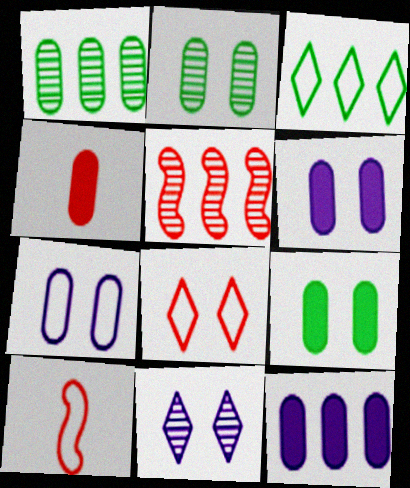[[1, 4, 7], 
[3, 5, 12], 
[3, 7, 10], 
[4, 5, 8], 
[4, 9, 12]]